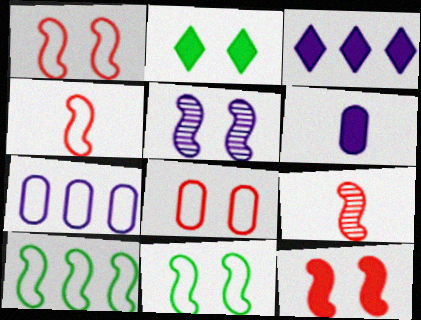[[2, 5, 8], 
[2, 7, 9], 
[5, 11, 12]]